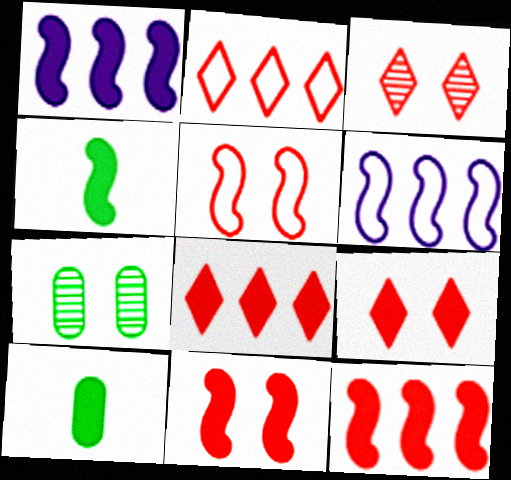[[1, 4, 11], 
[1, 9, 10], 
[3, 6, 10]]